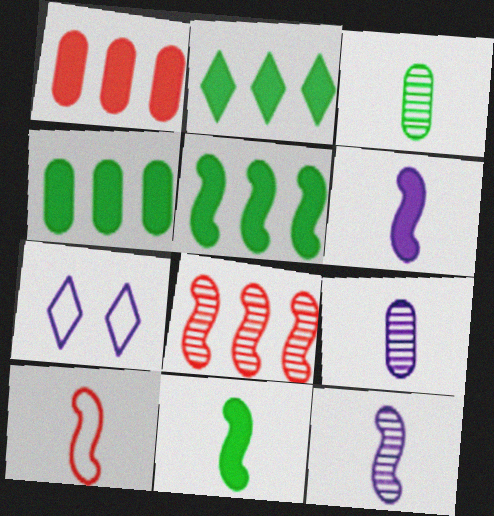[[2, 4, 5], 
[10, 11, 12]]